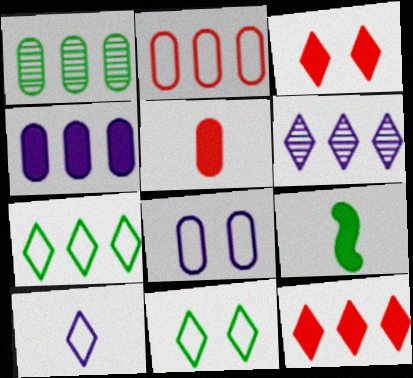[[1, 2, 4], 
[1, 5, 8], 
[1, 9, 11], 
[3, 4, 9], 
[6, 7, 12]]